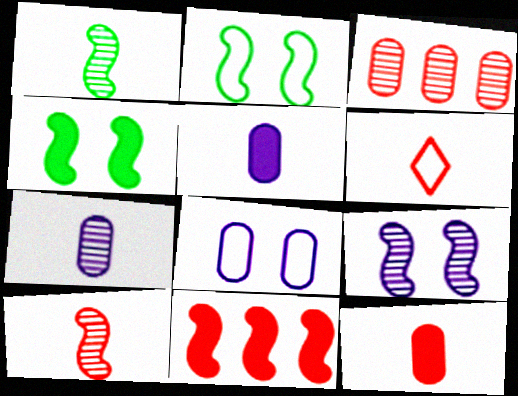[[1, 5, 6], 
[6, 10, 12]]